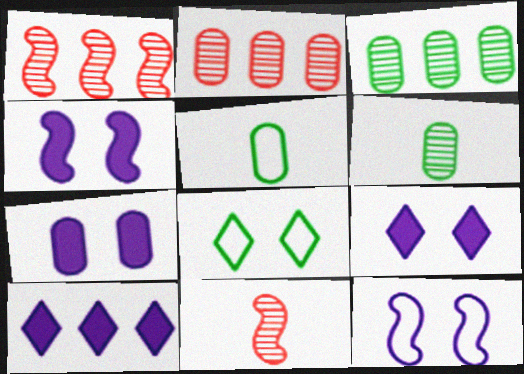[[1, 5, 9], 
[2, 5, 7], 
[4, 7, 9]]